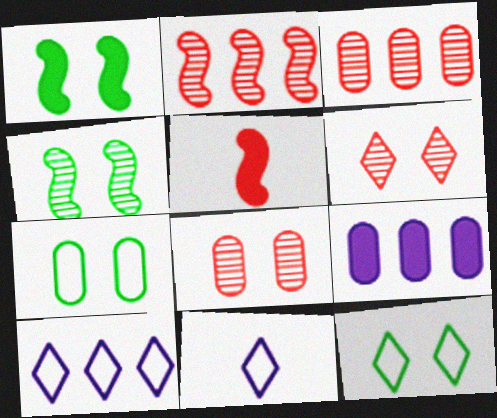[[1, 3, 11]]